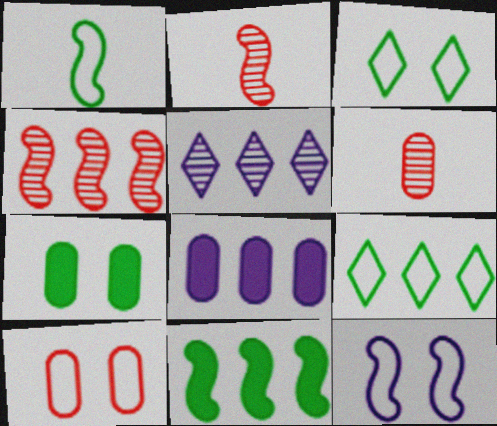[[2, 3, 8], 
[2, 11, 12], 
[3, 10, 12], 
[4, 8, 9]]